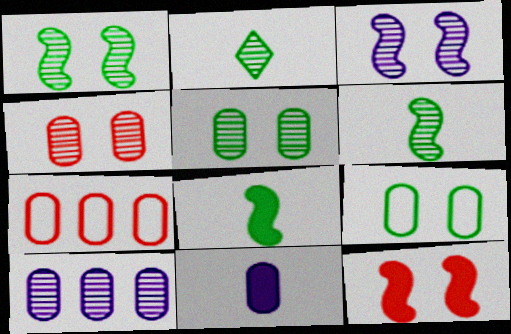[[5, 7, 11]]